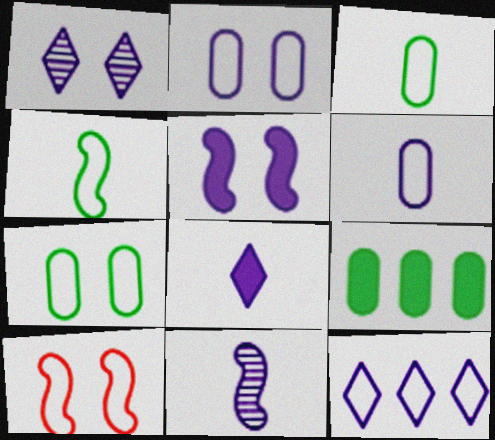[[1, 2, 5], 
[1, 8, 12], 
[3, 10, 12], 
[6, 8, 11]]